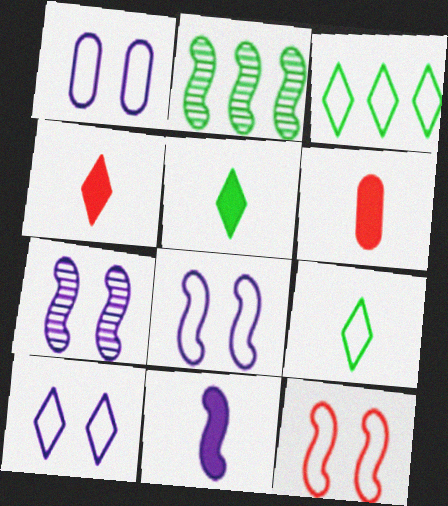[[1, 2, 4], 
[1, 8, 10], 
[2, 6, 10], 
[2, 11, 12], 
[3, 6, 7], 
[5, 6, 11]]